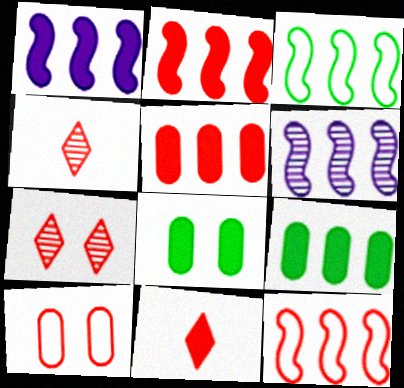[[1, 8, 11], 
[2, 3, 6], 
[2, 4, 10]]